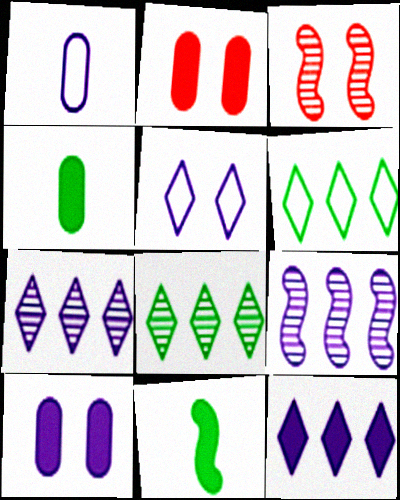[[2, 11, 12]]